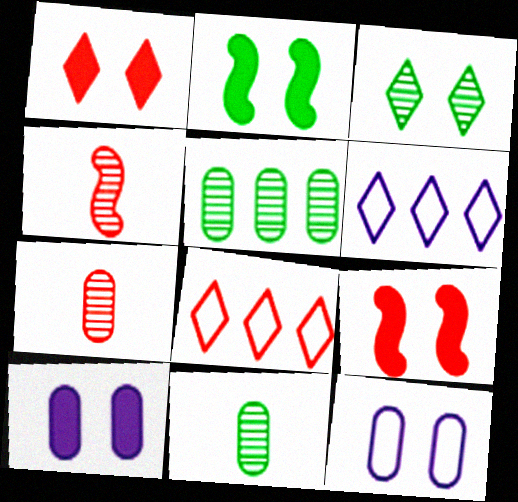[[1, 2, 10], 
[2, 6, 7], 
[3, 9, 12], 
[6, 9, 11], 
[7, 8, 9]]